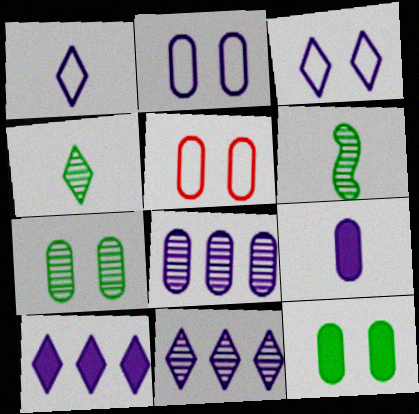[[2, 8, 9], 
[5, 6, 10]]